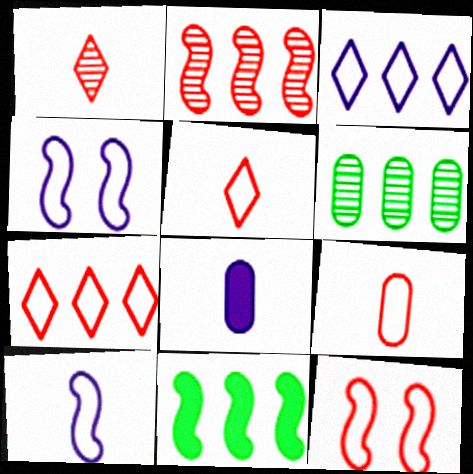[[7, 9, 12]]